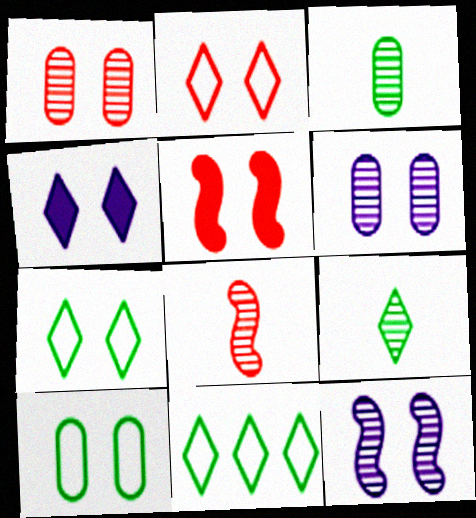[[1, 2, 5], 
[5, 6, 7]]